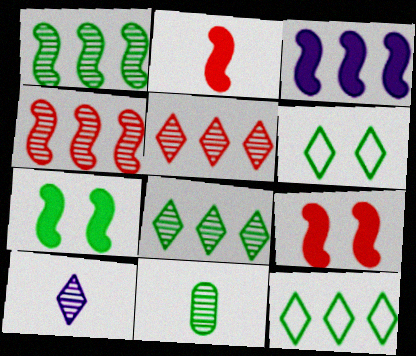[[2, 3, 7], 
[7, 11, 12]]